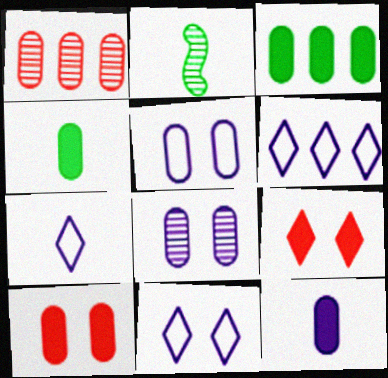[[1, 4, 5], 
[2, 6, 10], 
[3, 10, 12], 
[6, 7, 11]]